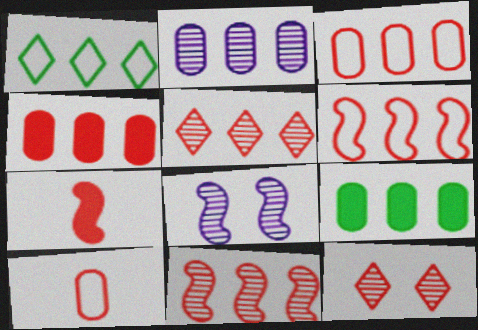[[2, 3, 9], 
[3, 7, 12], 
[4, 5, 6]]